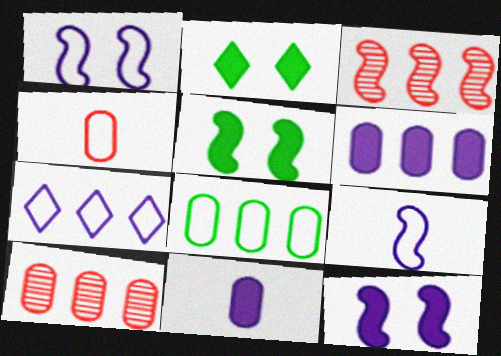[[2, 9, 10], 
[3, 5, 9], 
[6, 8, 10]]